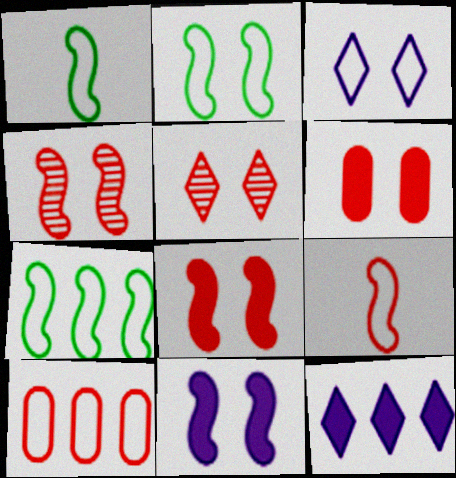[[1, 2, 7], 
[1, 3, 10], 
[2, 4, 11]]